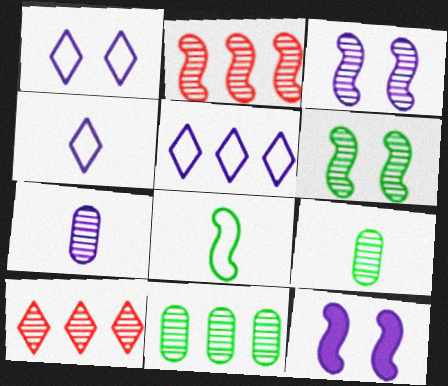[[1, 4, 5], 
[2, 8, 12], 
[3, 9, 10], 
[5, 7, 12], 
[6, 7, 10]]